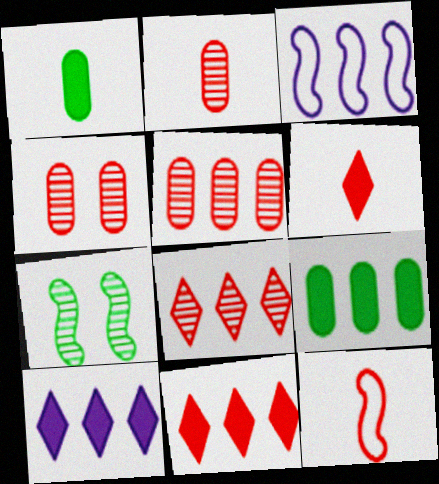[[2, 4, 5], 
[2, 6, 12], 
[3, 8, 9], 
[4, 11, 12]]